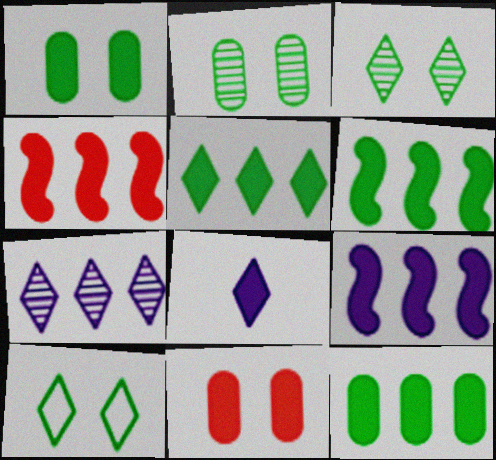[[1, 4, 8], 
[4, 6, 9], 
[5, 6, 12], 
[6, 8, 11]]